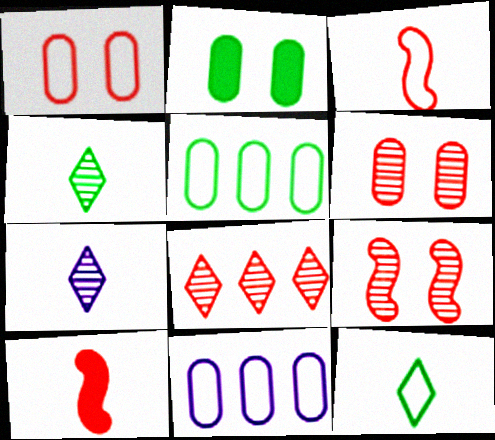[[1, 8, 10]]